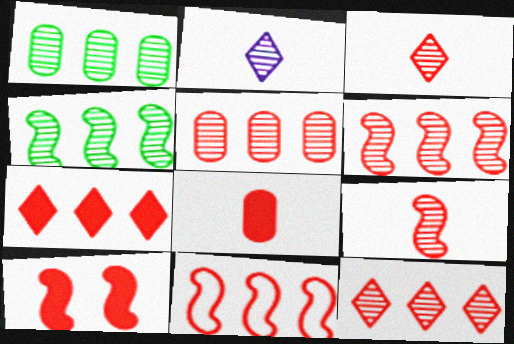[[5, 6, 12], 
[5, 7, 11], 
[7, 8, 10], 
[9, 10, 11]]